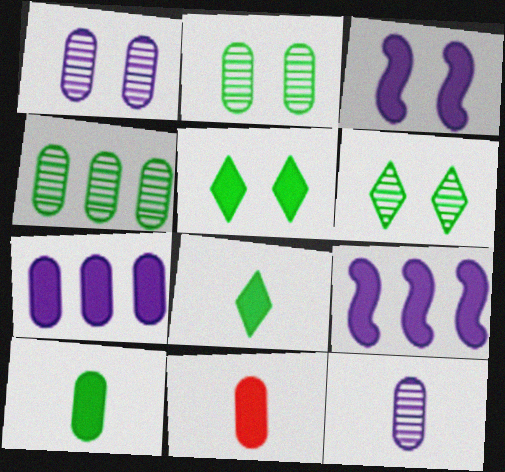[[5, 9, 11]]